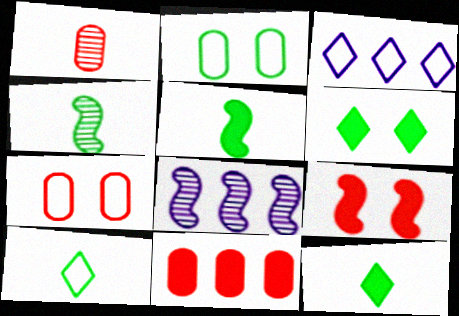[[1, 7, 11], 
[7, 8, 12]]